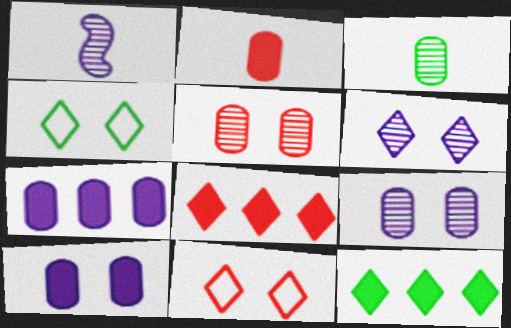[]